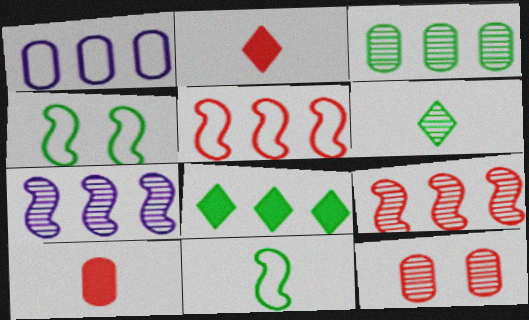[[1, 8, 9], 
[2, 5, 12], 
[6, 7, 12]]